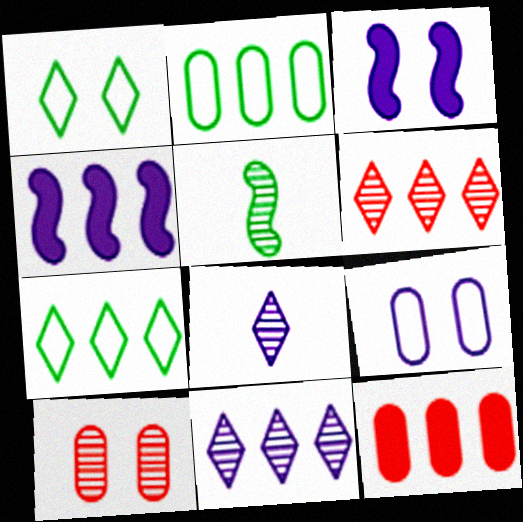[[1, 3, 10], 
[2, 4, 6], 
[4, 8, 9], 
[5, 10, 11]]